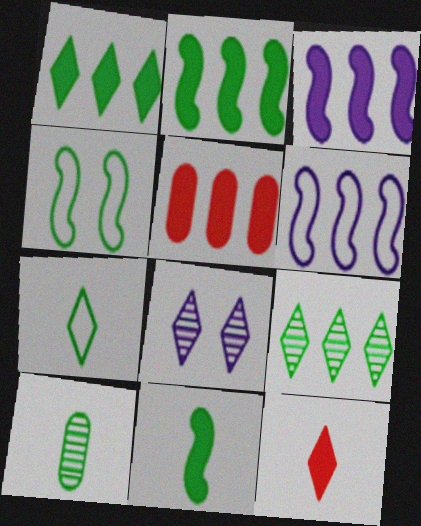[[1, 3, 5], 
[1, 4, 10], 
[5, 6, 9], 
[7, 10, 11]]